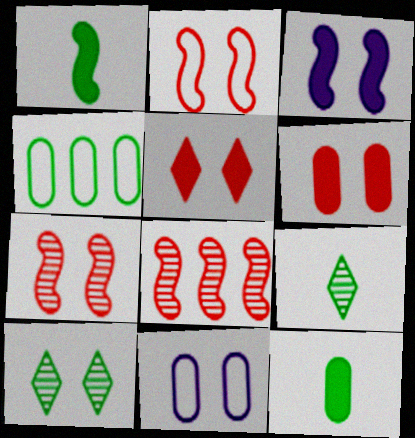[[1, 4, 10]]